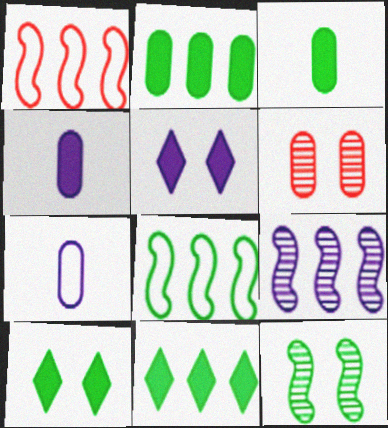[[2, 6, 7], 
[5, 7, 9]]